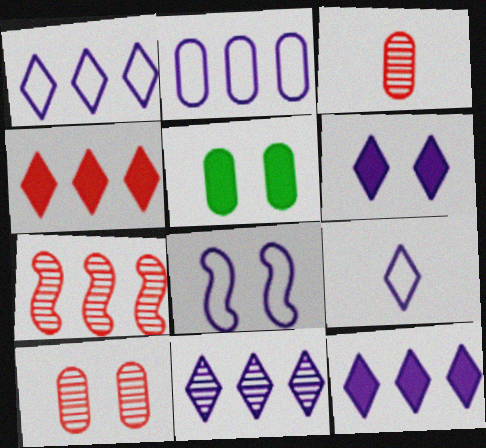[[1, 11, 12], 
[2, 3, 5], 
[2, 8, 9], 
[5, 7, 9], 
[6, 9, 11]]